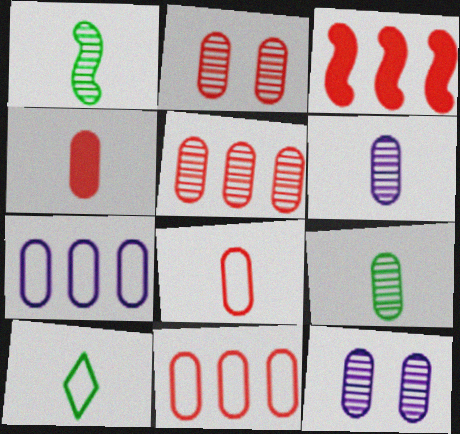[[2, 4, 11], 
[3, 10, 12], 
[5, 9, 12]]